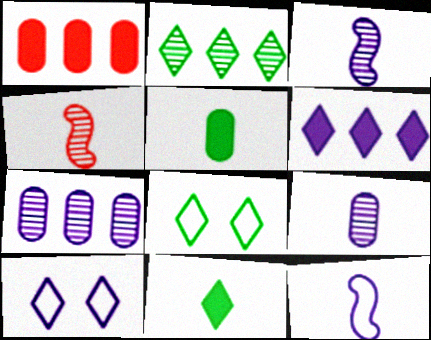[[1, 3, 8], 
[2, 8, 11]]